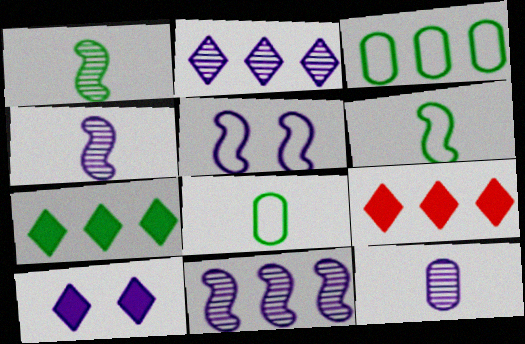[[3, 9, 11]]